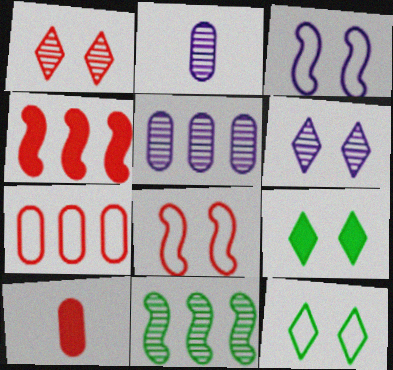[[1, 2, 11], 
[2, 4, 12]]